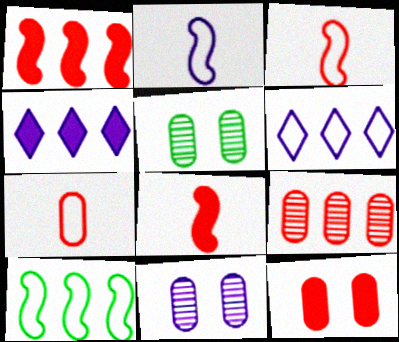[[2, 4, 11], 
[3, 4, 5], 
[4, 9, 10], 
[5, 6, 8], 
[7, 9, 12]]